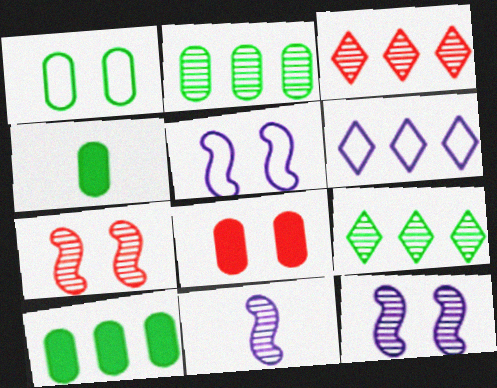[[1, 2, 4], 
[3, 4, 5], 
[4, 6, 7]]